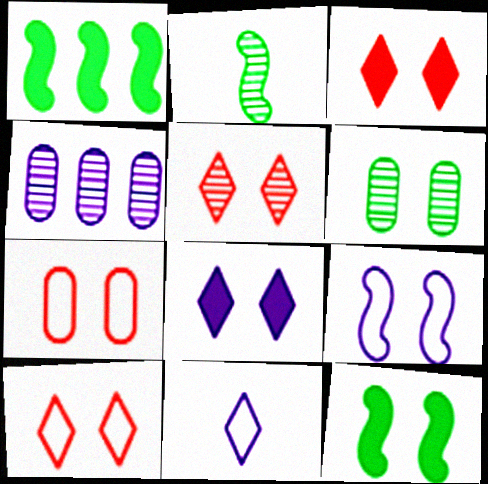[[2, 4, 5], 
[3, 5, 10], 
[3, 6, 9]]